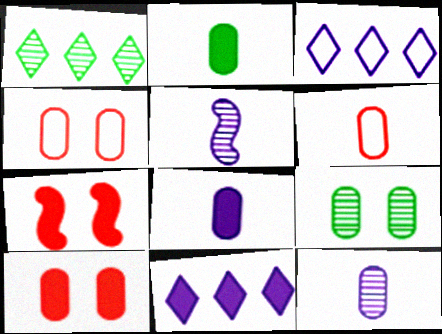[[2, 6, 12], 
[2, 7, 11]]